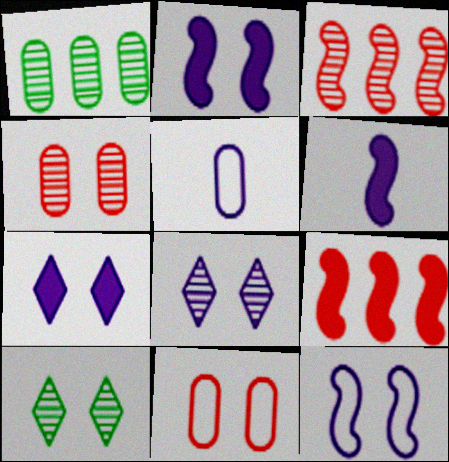[[2, 10, 11], 
[5, 9, 10]]